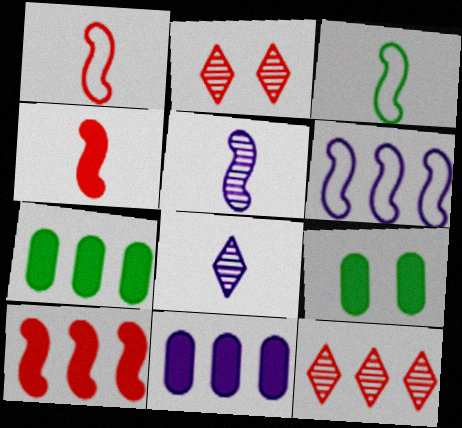[[2, 3, 11], 
[3, 4, 5], 
[6, 7, 12]]